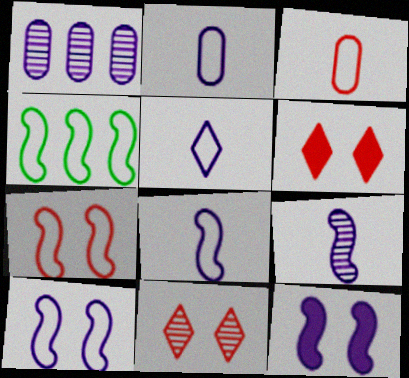[[1, 5, 12], 
[2, 5, 8], 
[4, 7, 8]]